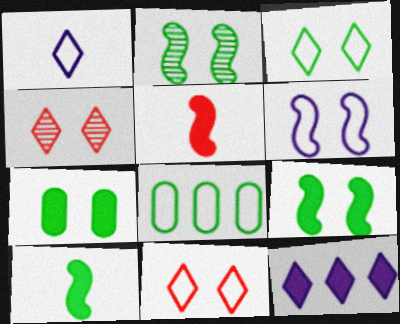[[2, 3, 7], 
[4, 6, 7], 
[5, 7, 12]]